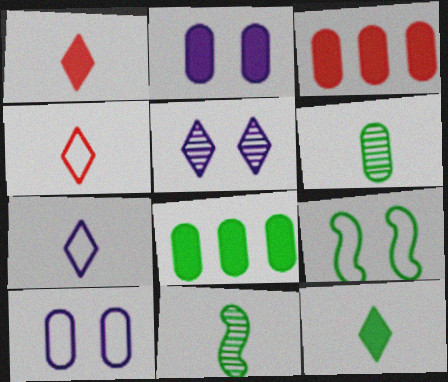[[3, 6, 10]]